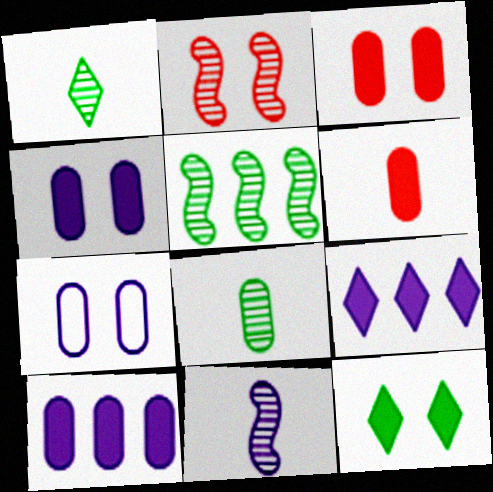[[2, 5, 11], 
[2, 7, 12], 
[7, 9, 11]]